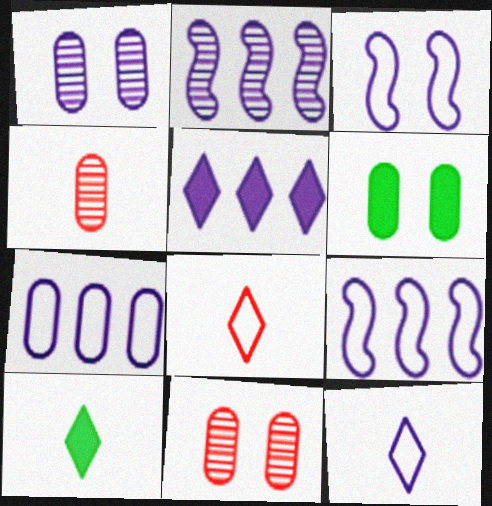[[2, 5, 7], 
[2, 6, 8], 
[3, 7, 12], 
[4, 6, 7], 
[9, 10, 11]]